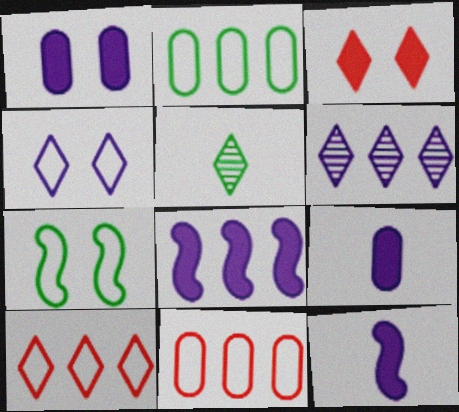[]